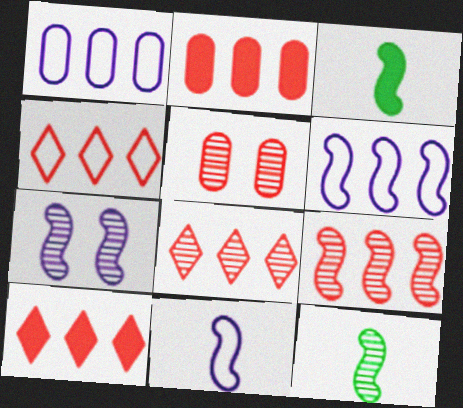[[2, 4, 9], 
[4, 8, 10], 
[7, 9, 12]]